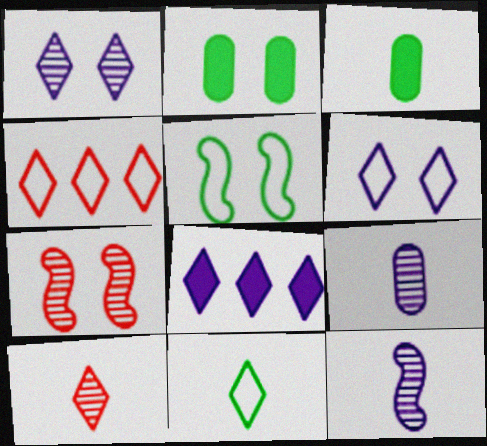[[2, 4, 12], 
[2, 6, 7], 
[4, 6, 11]]